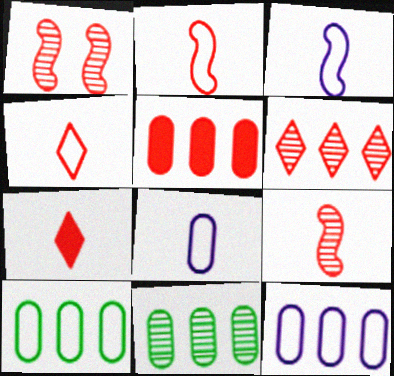[[1, 4, 5], 
[5, 11, 12]]